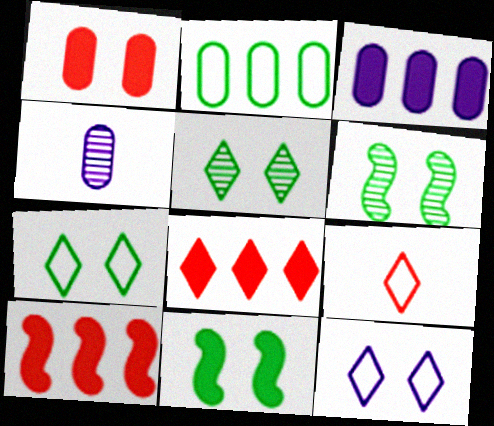[[1, 2, 4], 
[1, 6, 12], 
[3, 6, 9], 
[4, 7, 10]]